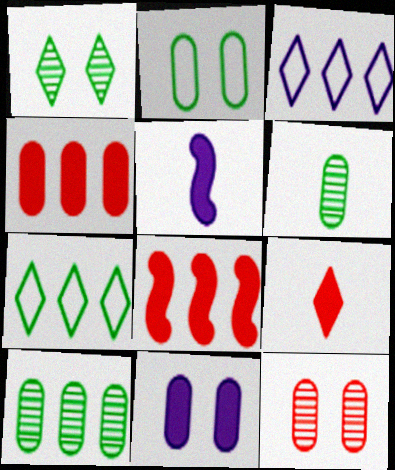[[1, 3, 9], 
[2, 11, 12], 
[3, 8, 10], 
[5, 7, 12]]